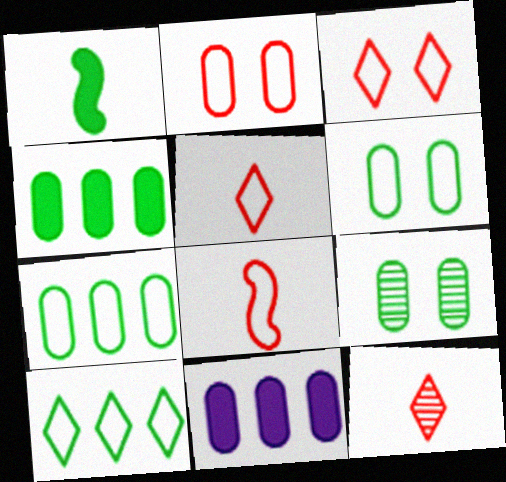[[1, 9, 10]]